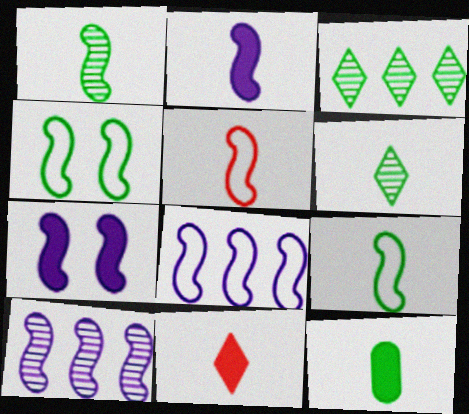[[1, 2, 5], 
[2, 11, 12], 
[3, 4, 12], 
[4, 5, 8], 
[6, 9, 12]]